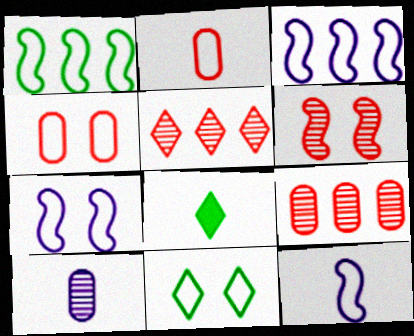[[2, 3, 11], 
[3, 7, 12], 
[4, 7, 11], 
[7, 8, 9]]